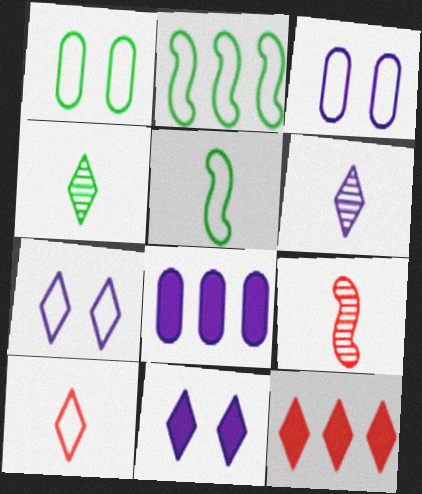[[2, 3, 10], 
[4, 7, 12]]